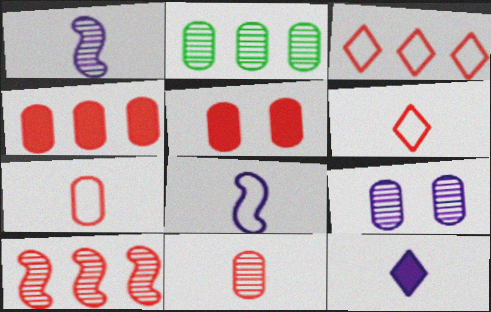[[2, 9, 11], 
[3, 4, 10], 
[5, 6, 10]]